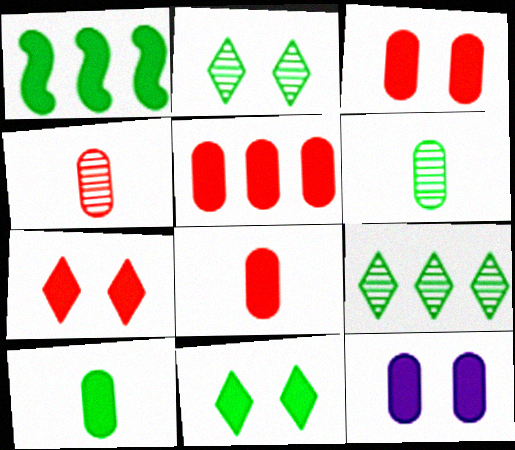[[1, 10, 11], 
[3, 5, 8], 
[5, 10, 12]]